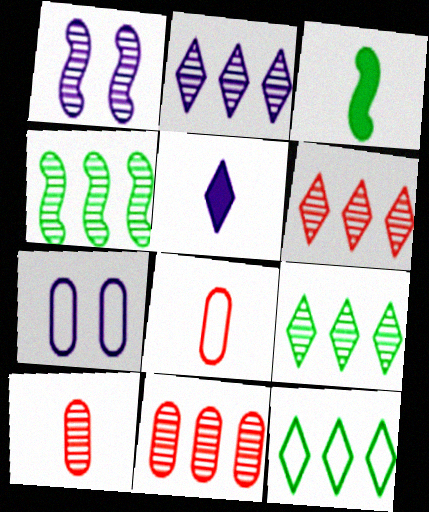[[1, 9, 10], 
[2, 4, 11], 
[2, 6, 9], 
[3, 6, 7]]